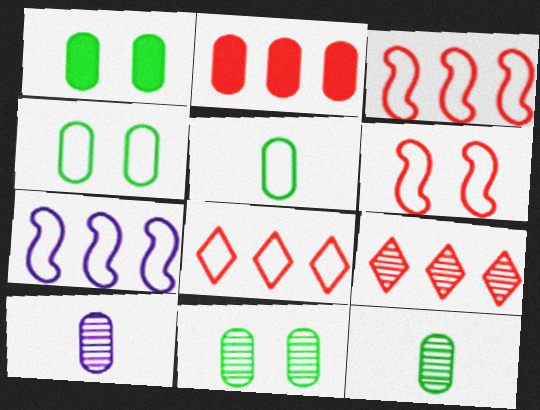[[1, 4, 11], 
[2, 3, 9], 
[2, 4, 10]]